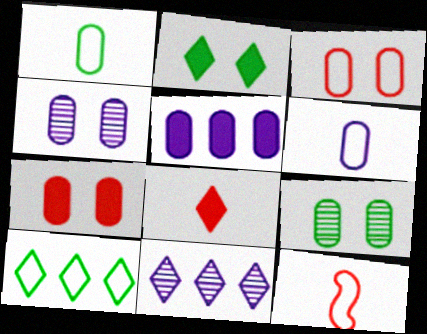[[4, 5, 6]]